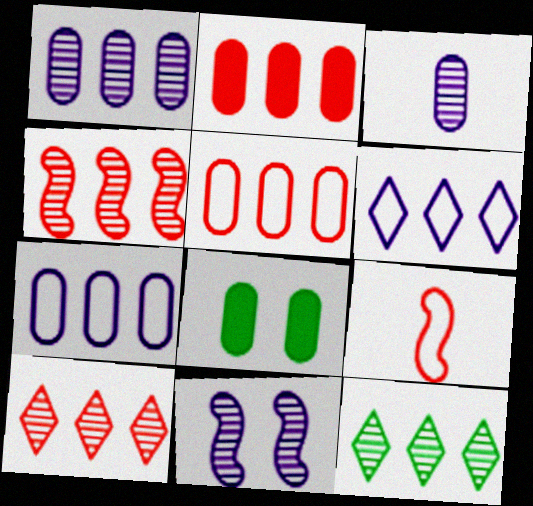[[1, 4, 12], 
[3, 5, 8]]